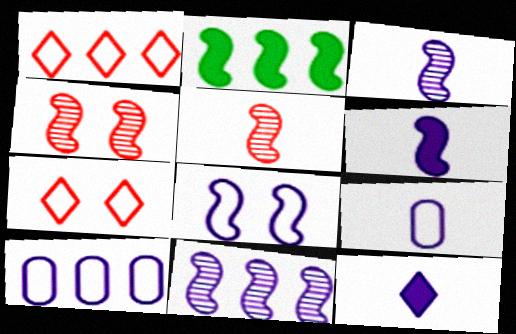[[2, 5, 8], 
[3, 9, 12], 
[6, 8, 11]]